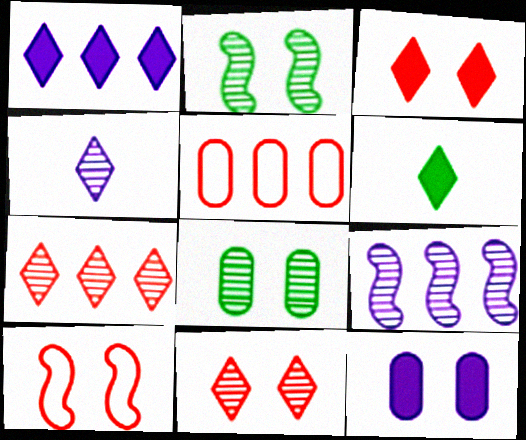[[1, 3, 6]]